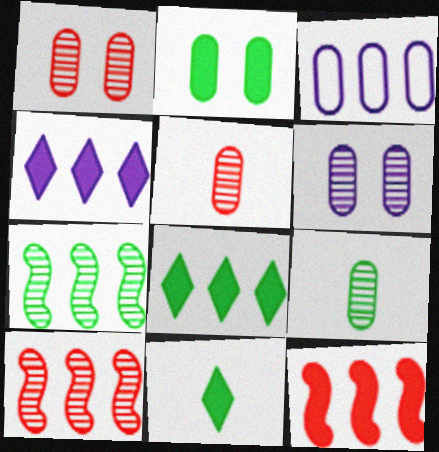[[2, 3, 5], 
[3, 8, 10]]